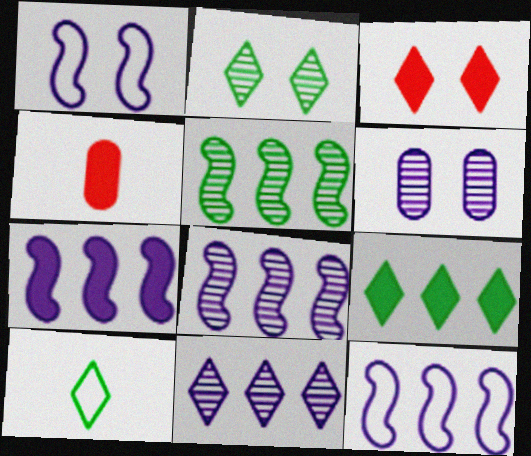[[2, 4, 12], 
[2, 9, 10], 
[3, 10, 11], 
[7, 8, 12]]